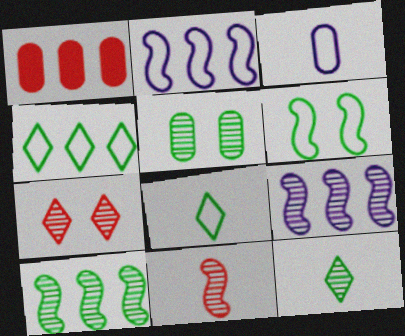[[1, 3, 5], 
[1, 4, 9], 
[5, 10, 12]]